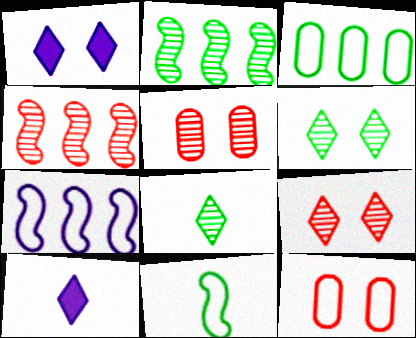[[2, 10, 12]]